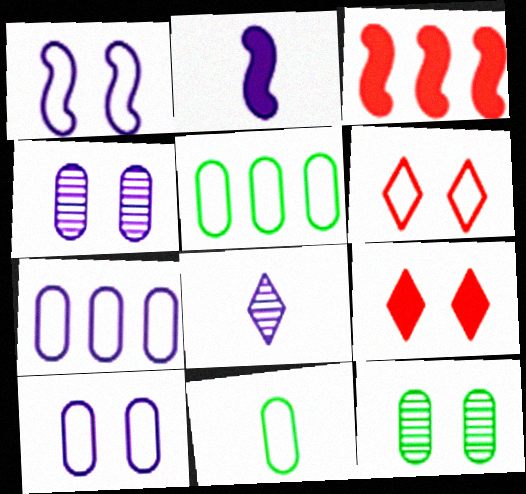[[1, 9, 12]]